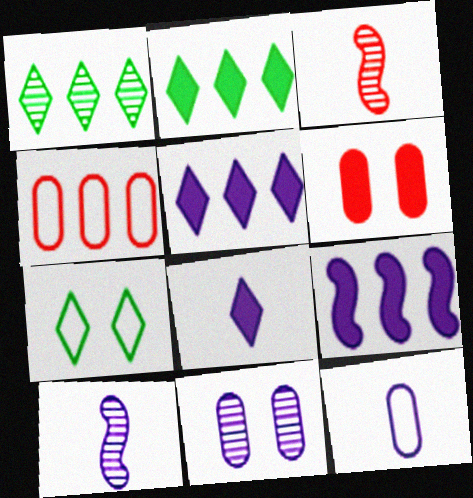[[1, 3, 11], 
[1, 4, 9], 
[8, 10, 12]]